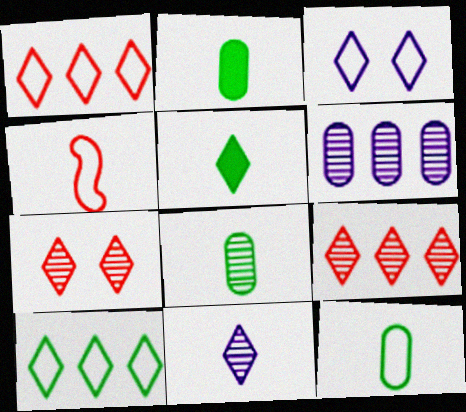[[2, 4, 11], 
[2, 8, 12], 
[3, 5, 9]]